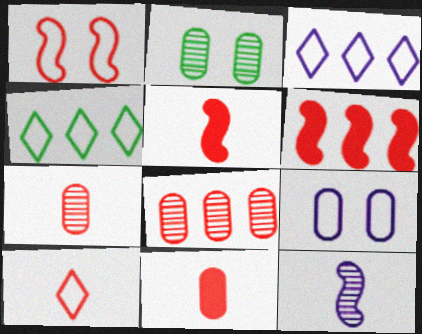[[2, 3, 5], 
[5, 7, 10]]